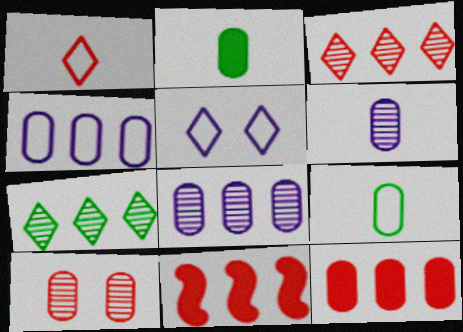[[1, 10, 11], 
[2, 4, 10], 
[4, 7, 11]]